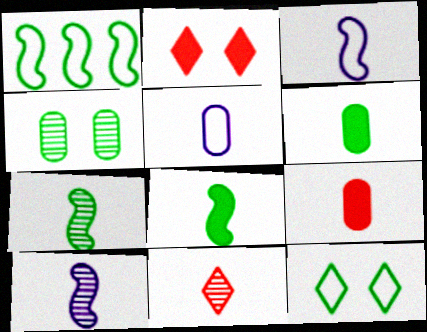[[3, 6, 11], 
[5, 8, 11]]